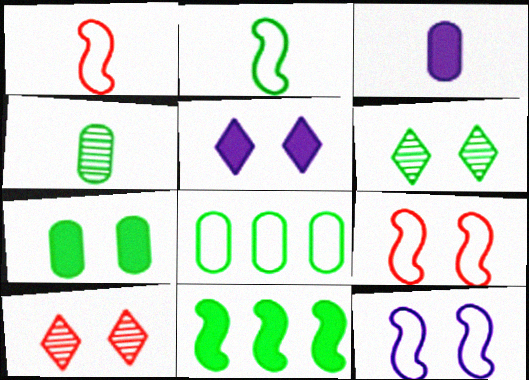[[4, 7, 8], 
[7, 10, 12]]